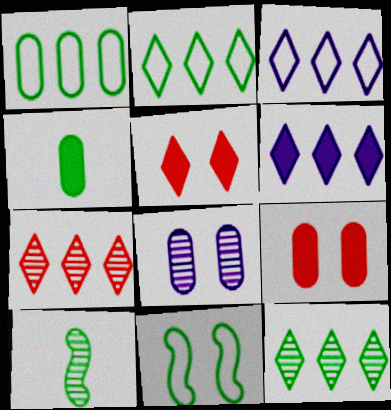[[2, 6, 7], 
[3, 9, 10], 
[4, 11, 12], 
[5, 8, 11], 
[7, 8, 10]]